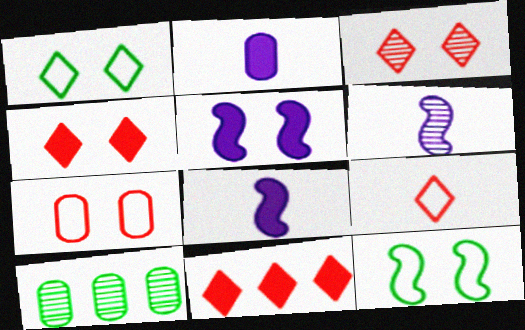[[2, 7, 10], 
[3, 6, 10], 
[3, 9, 11], 
[5, 9, 10]]